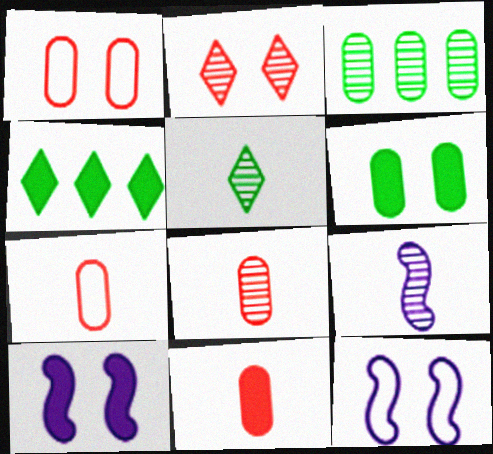[[1, 4, 9], 
[2, 3, 9], 
[2, 6, 12], 
[4, 8, 12], 
[4, 10, 11], 
[5, 8, 9], 
[7, 8, 11]]